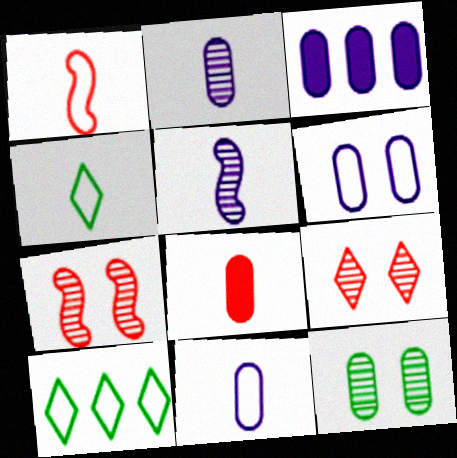[[1, 4, 11], 
[1, 6, 10], 
[2, 3, 6], 
[3, 4, 7], 
[4, 5, 8]]